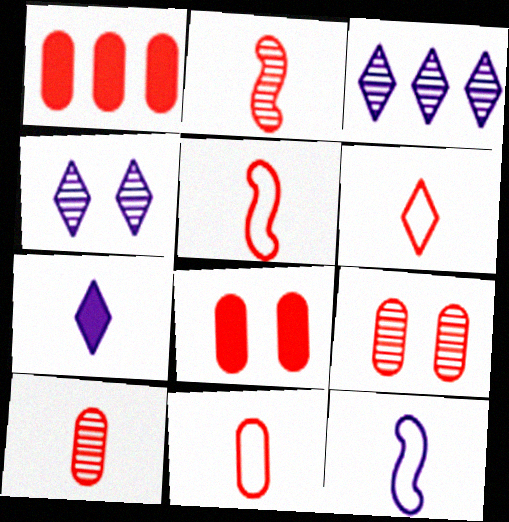[[1, 9, 11], 
[5, 6, 11]]